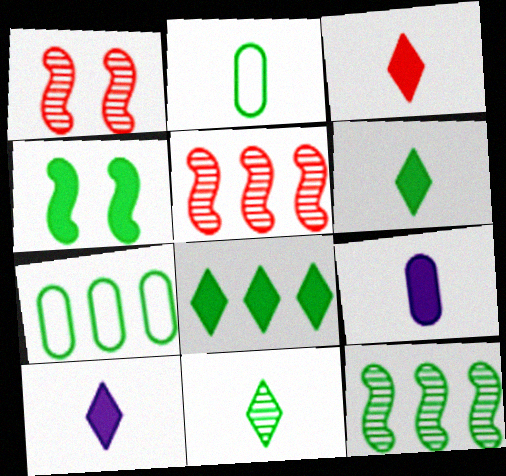[[1, 7, 10], 
[3, 6, 10], 
[4, 7, 11], 
[7, 8, 12]]